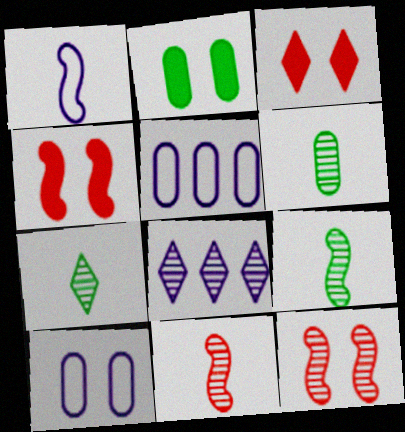[[3, 5, 9], 
[4, 5, 7], 
[6, 7, 9], 
[6, 8, 12]]